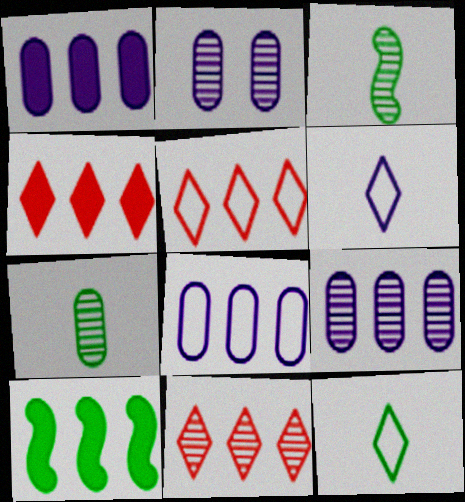[[1, 4, 10], 
[1, 8, 9], 
[2, 3, 11], 
[4, 5, 11], 
[5, 9, 10], 
[8, 10, 11]]